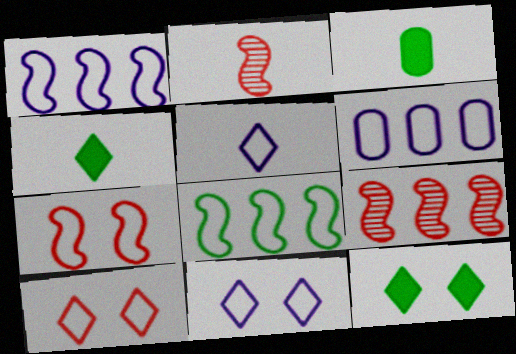[[2, 3, 5], 
[2, 6, 12], 
[3, 9, 11]]